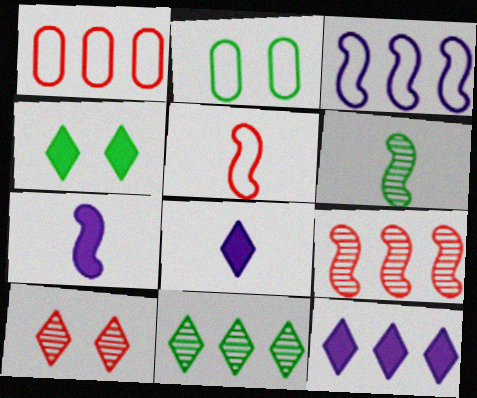[[2, 8, 9], 
[5, 6, 7]]